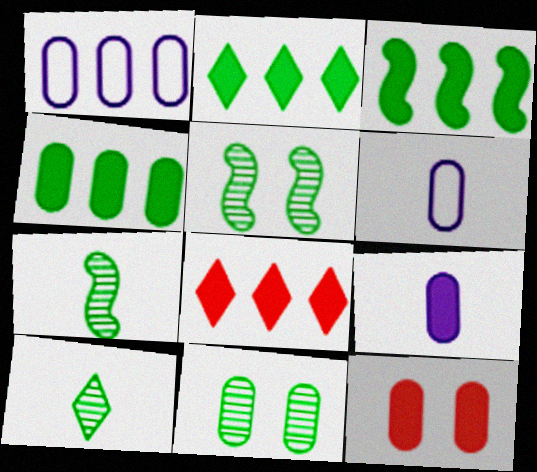[[2, 3, 4], 
[4, 9, 12], 
[5, 6, 8]]